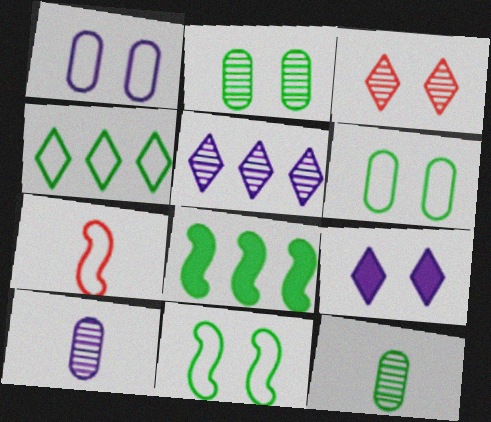[[1, 4, 7]]